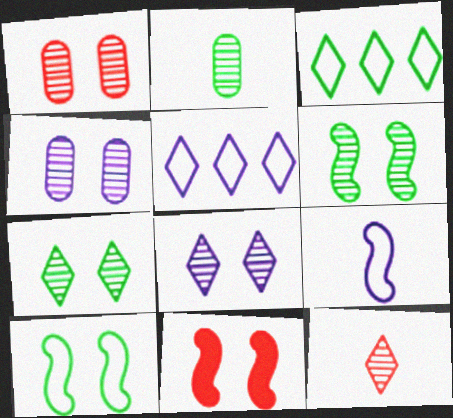[[1, 6, 8], 
[2, 5, 11]]